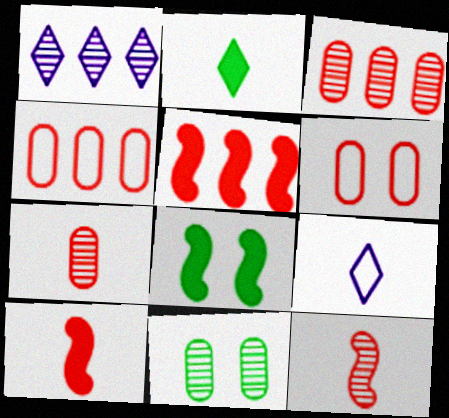[[1, 11, 12], 
[3, 8, 9], 
[5, 9, 11]]